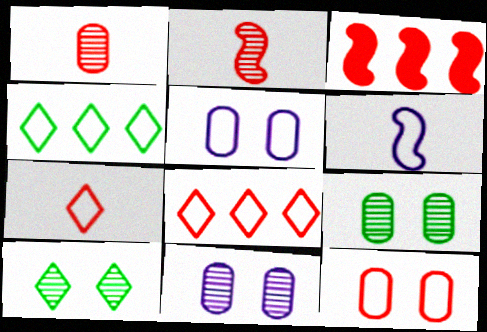[[4, 6, 12]]